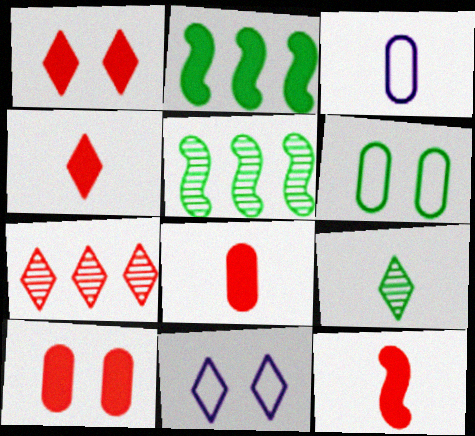[[1, 3, 5], 
[2, 6, 9], 
[3, 9, 12], 
[4, 8, 12], 
[5, 8, 11]]